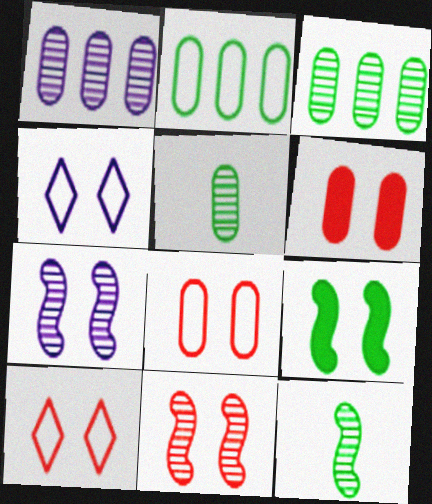[[6, 10, 11]]